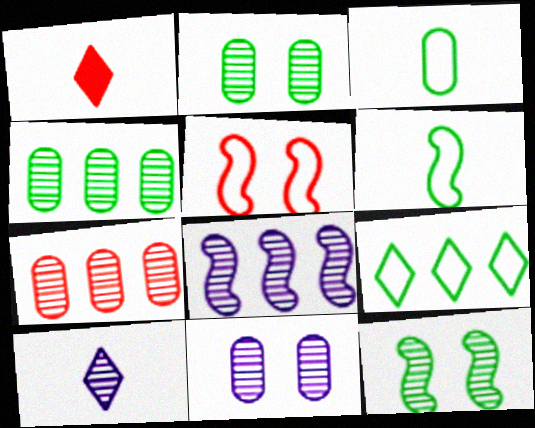[[1, 5, 7], 
[7, 10, 12], 
[8, 10, 11]]